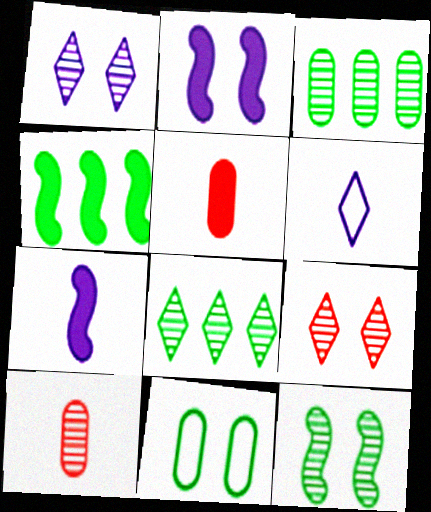[[2, 9, 11]]